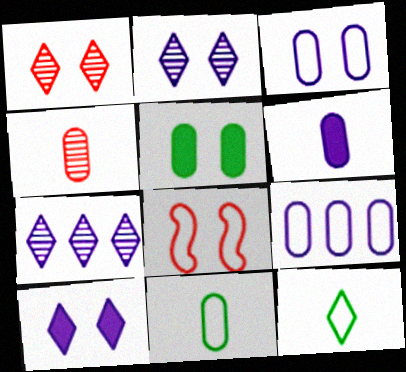[[2, 5, 8], 
[4, 5, 9], 
[4, 6, 11], 
[8, 9, 12]]